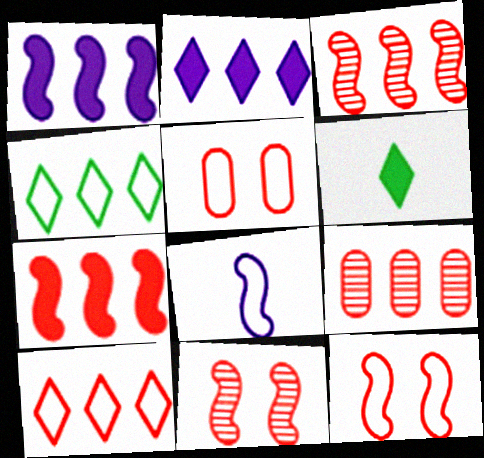[[1, 4, 9], 
[4, 5, 8], 
[7, 9, 10]]